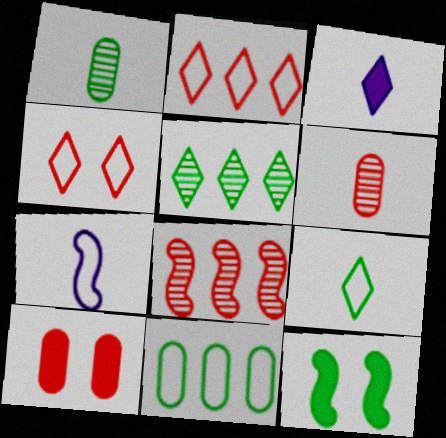[[3, 4, 5], 
[4, 7, 11], 
[5, 7, 10], 
[7, 8, 12]]